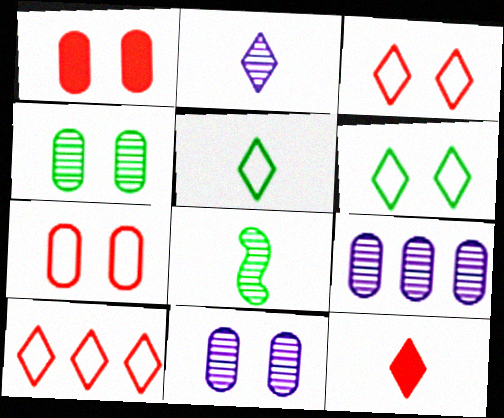[[2, 5, 12]]